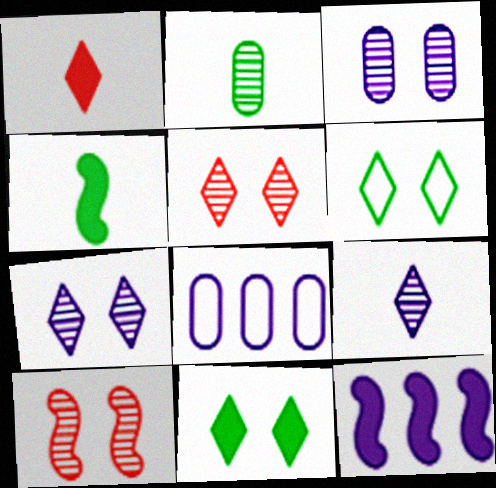[[4, 5, 8]]